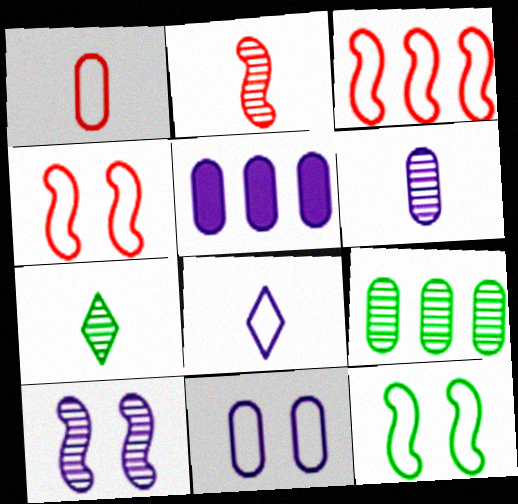[[2, 6, 7], 
[4, 5, 7], 
[5, 6, 11], 
[5, 8, 10]]